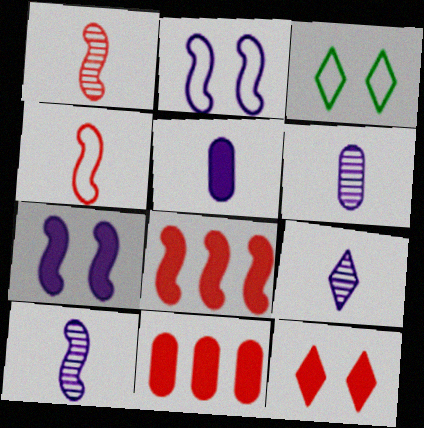[[3, 6, 8], 
[3, 10, 11], 
[6, 9, 10]]